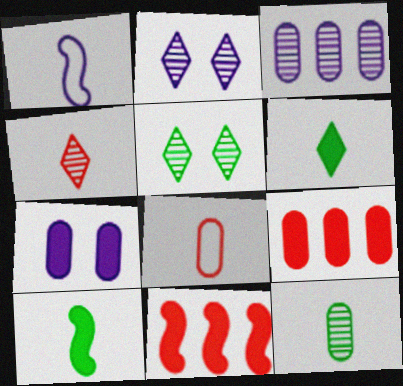[[1, 5, 9], 
[6, 7, 11]]